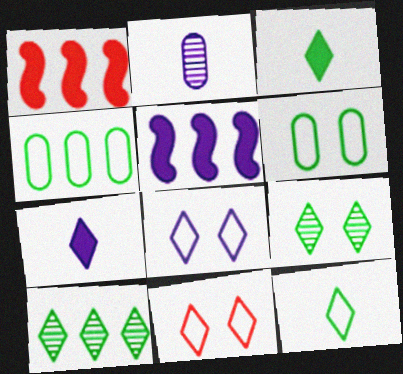[[2, 5, 8], 
[7, 10, 11]]